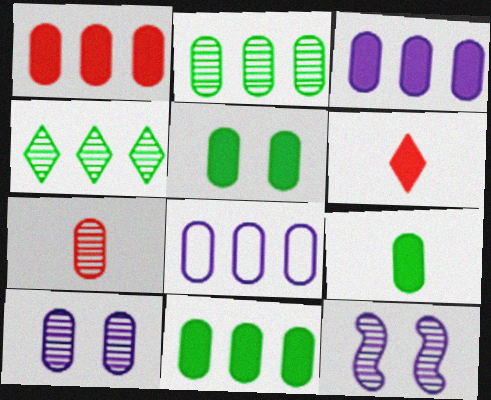[[1, 2, 8], 
[1, 3, 11], 
[2, 7, 10], 
[4, 7, 12], 
[5, 7, 8], 
[5, 9, 11]]